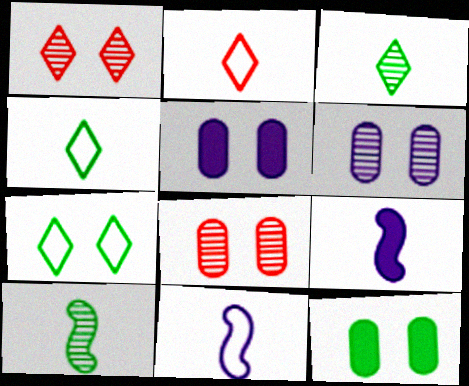[]